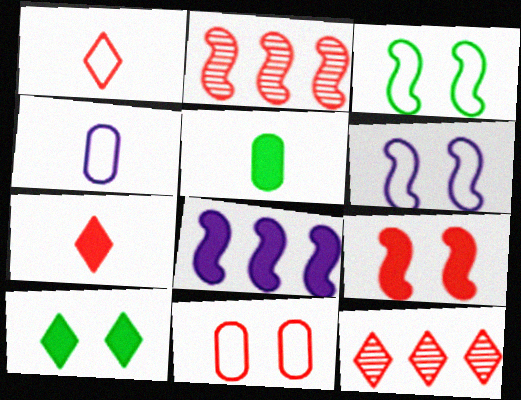[[2, 4, 10], 
[2, 7, 11], 
[5, 6, 12]]